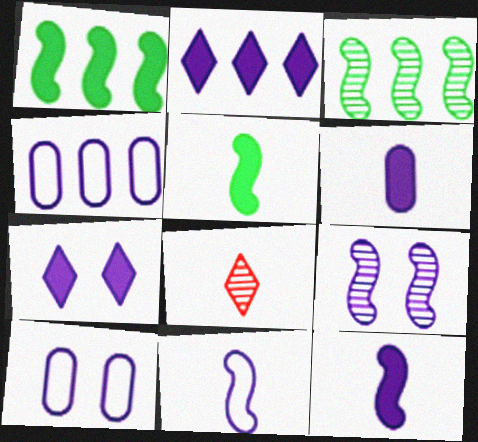[[1, 8, 10], 
[7, 9, 10]]